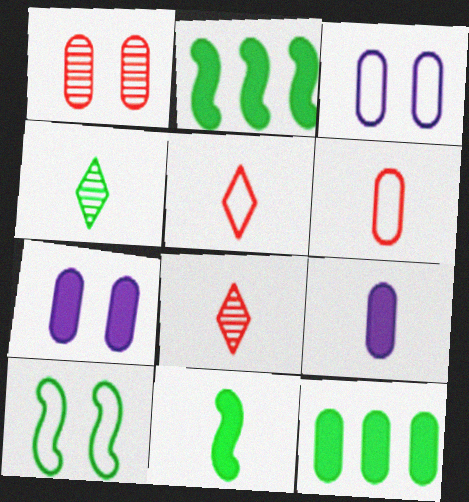[[2, 3, 8], 
[4, 10, 12]]